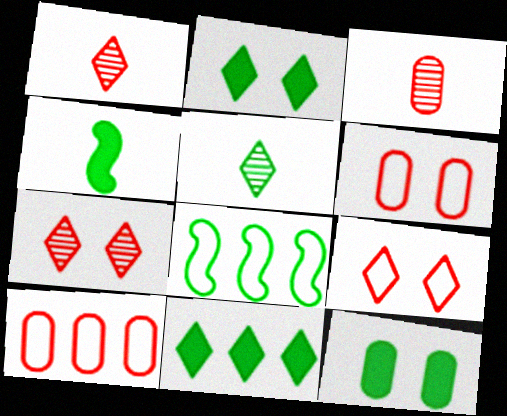[[4, 11, 12], 
[5, 8, 12]]